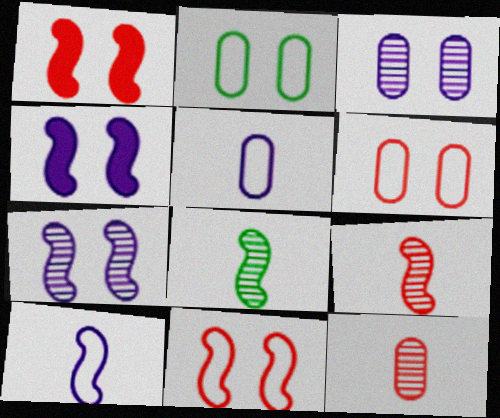[]